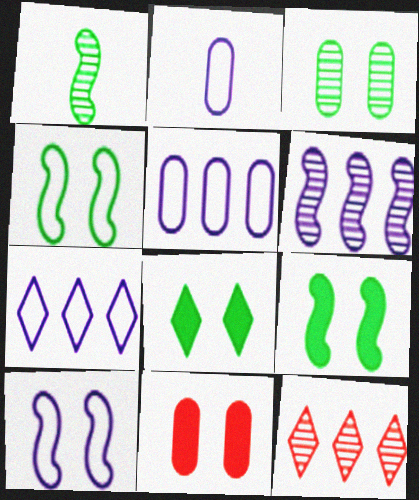[[1, 7, 11], 
[2, 7, 10], 
[2, 9, 12], 
[3, 4, 8]]